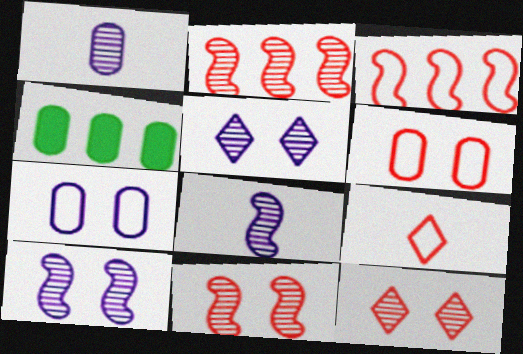[[1, 4, 6], 
[3, 6, 9], 
[4, 9, 10]]